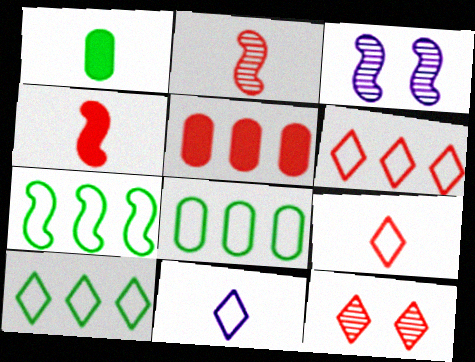[[1, 2, 11], 
[1, 3, 6], 
[3, 4, 7], 
[7, 8, 10]]